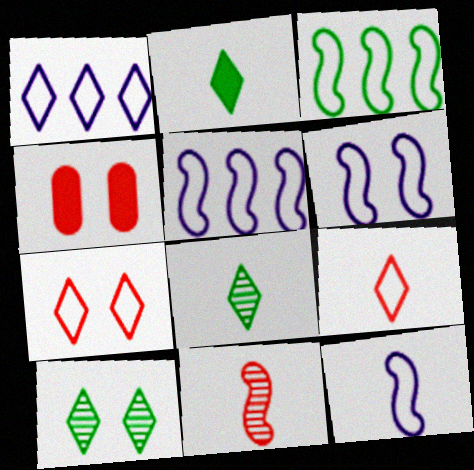[[4, 5, 8], 
[4, 6, 10], 
[5, 6, 12]]